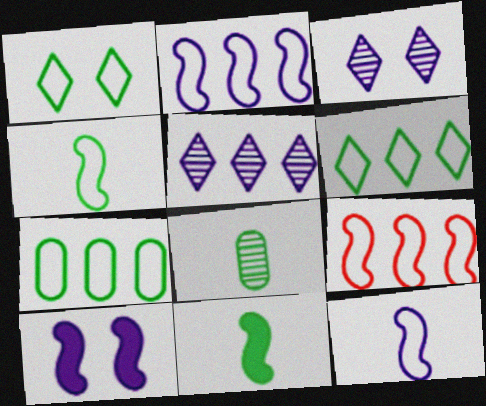[[1, 4, 7]]